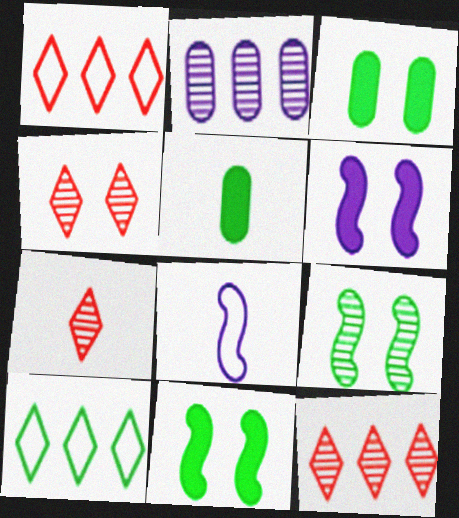[[2, 7, 9], 
[3, 8, 12], 
[4, 7, 12], 
[5, 7, 8], 
[5, 9, 10]]